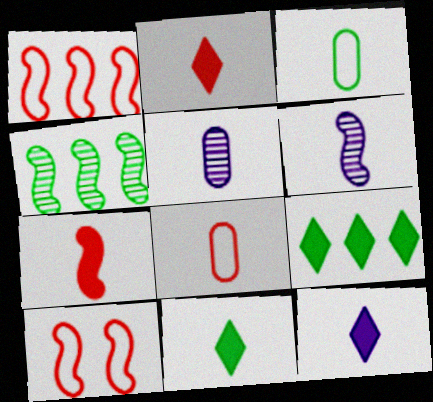[[2, 3, 6], 
[2, 11, 12], 
[5, 9, 10], 
[6, 8, 11]]